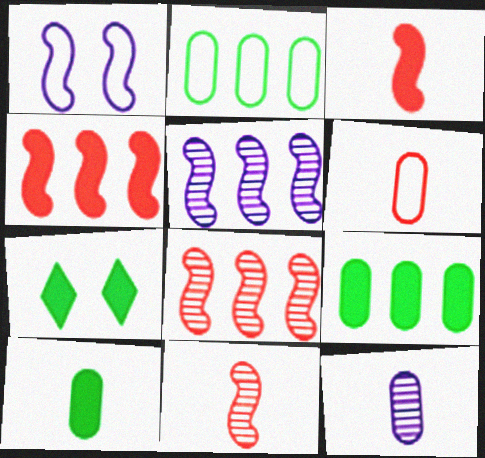[[5, 6, 7], 
[6, 10, 12]]